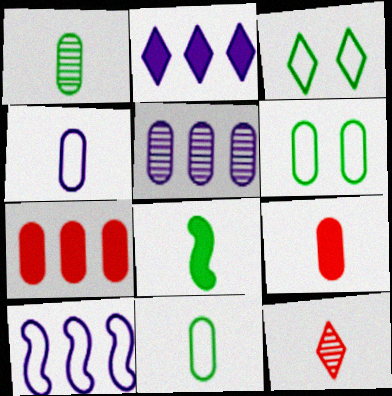[[1, 4, 9], 
[2, 3, 12], 
[2, 5, 10], 
[4, 8, 12], 
[5, 6, 9]]